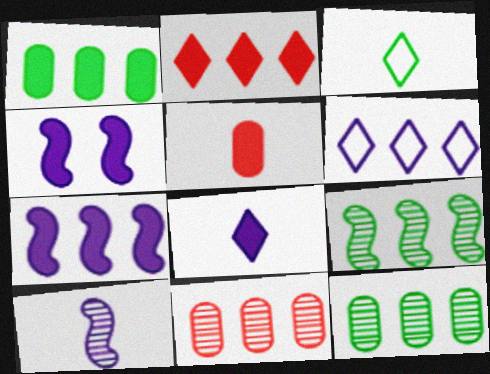[[1, 2, 7], 
[3, 4, 11], 
[3, 5, 10]]